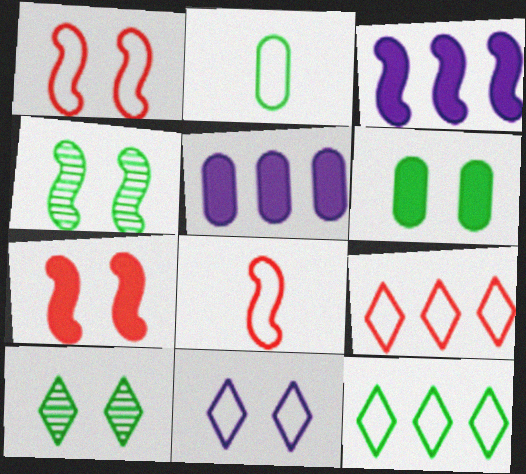[[3, 4, 8], 
[5, 8, 10]]